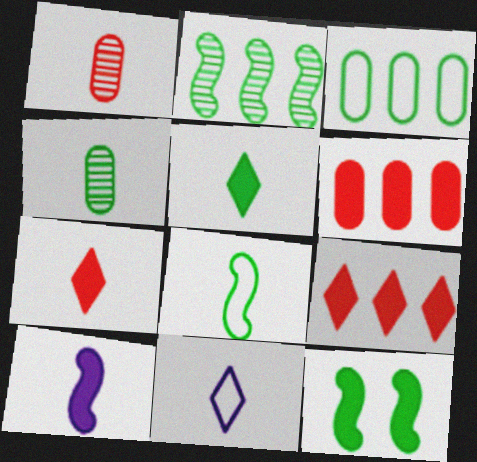[[2, 8, 12], 
[4, 5, 8]]